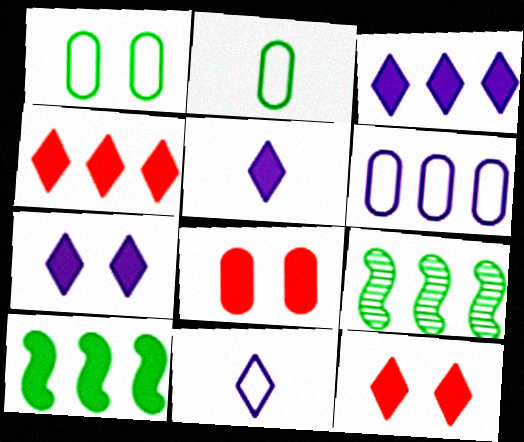[[3, 5, 7], 
[4, 6, 9], 
[5, 8, 10], 
[8, 9, 11]]